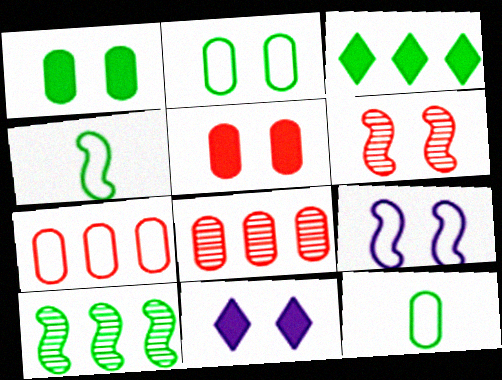[[2, 6, 11], 
[4, 8, 11]]